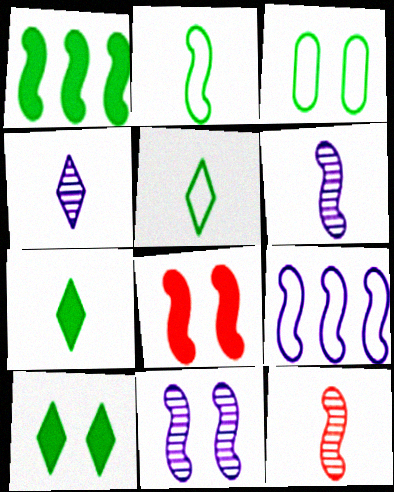[]